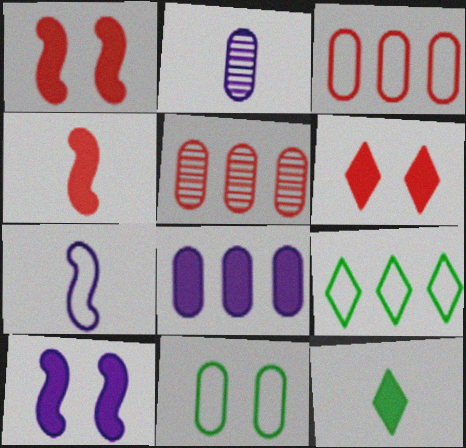[[1, 2, 9], 
[1, 8, 12]]